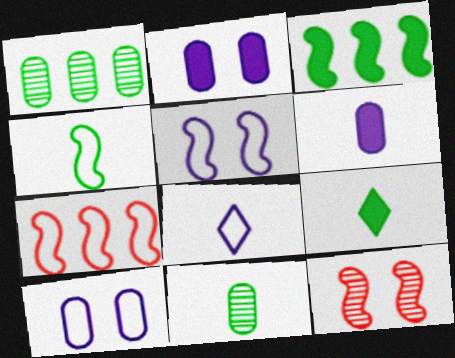[[4, 5, 7], 
[4, 9, 11]]